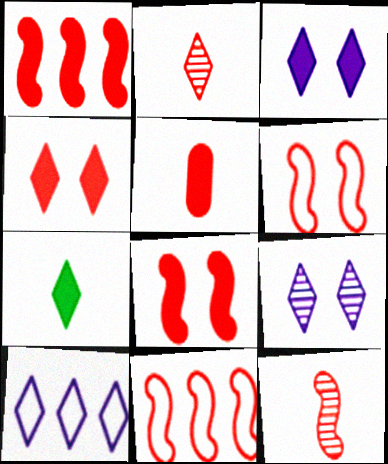[[1, 4, 5], 
[1, 6, 12], 
[8, 11, 12]]